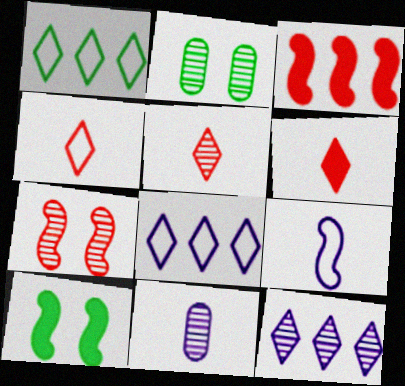[[4, 5, 6]]